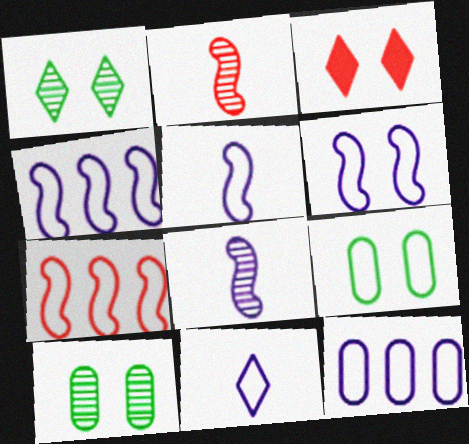[[3, 6, 10], 
[4, 5, 6], 
[6, 11, 12], 
[7, 9, 11]]